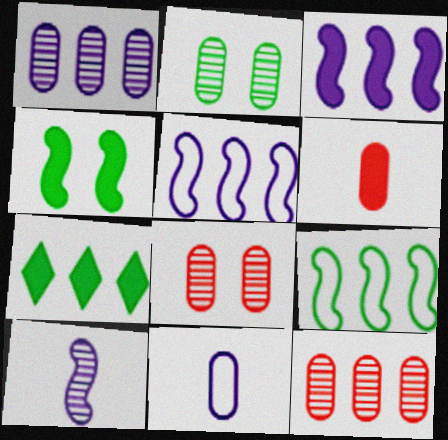[[5, 7, 12]]